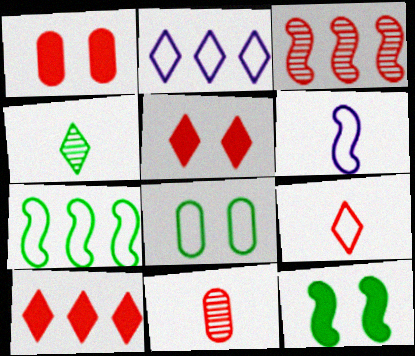[[1, 3, 9], 
[2, 4, 5], 
[2, 11, 12], 
[3, 6, 12]]